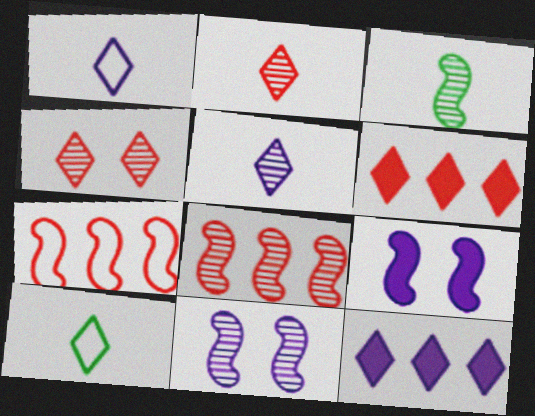[[3, 7, 9], 
[3, 8, 11], 
[4, 10, 12]]